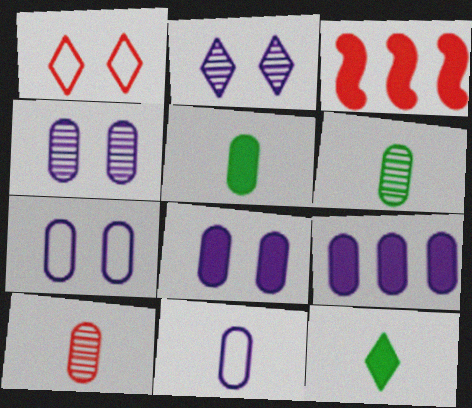[[1, 3, 10], 
[3, 8, 12], 
[4, 7, 8], 
[4, 9, 11], 
[5, 10, 11]]